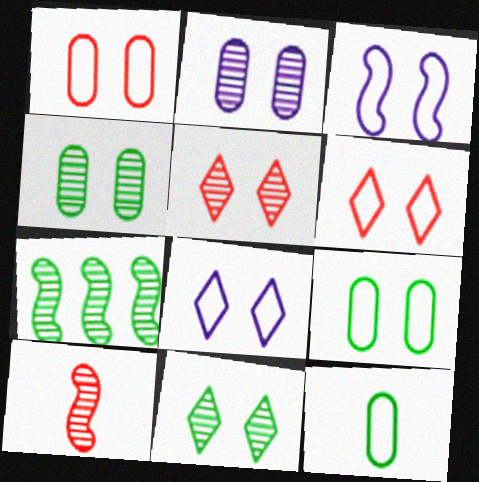[[3, 6, 9]]